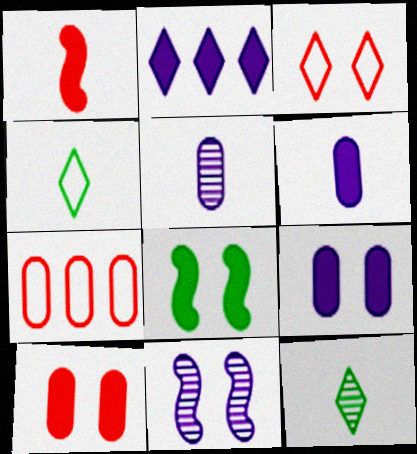[[1, 4, 5], 
[2, 3, 12]]